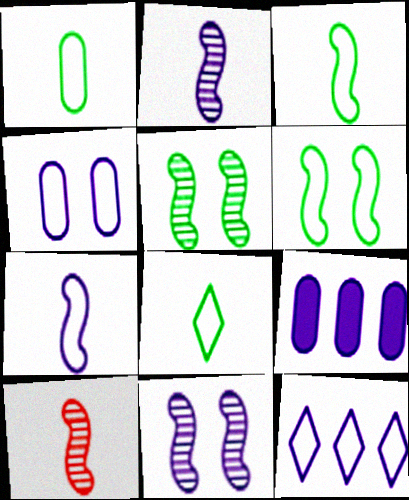[[1, 3, 8], 
[4, 7, 12]]